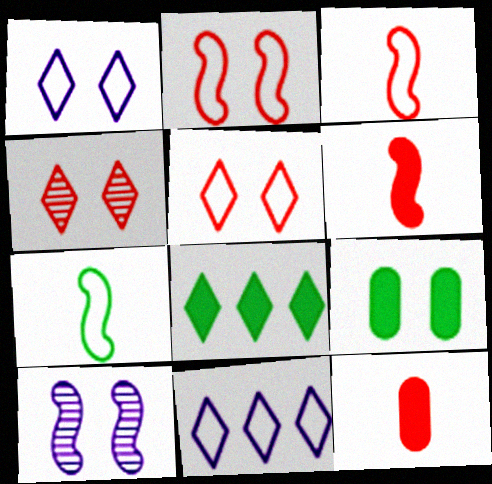[[5, 9, 10]]